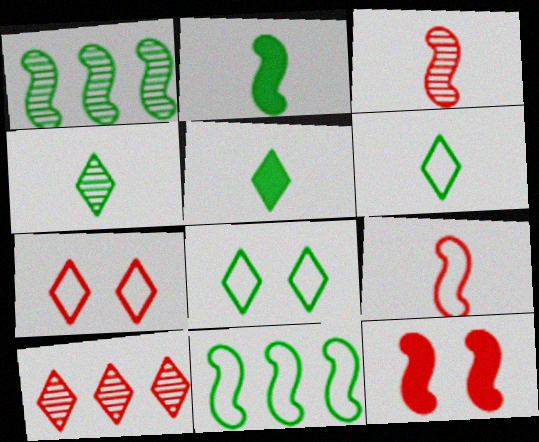[[4, 5, 6]]